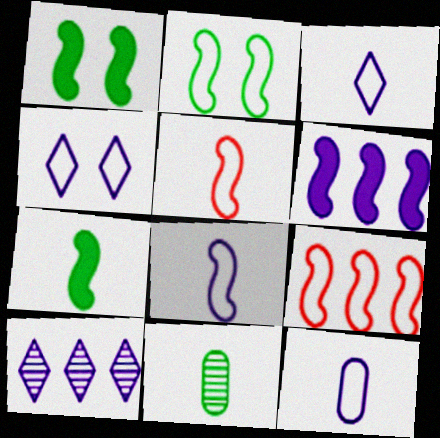[[2, 8, 9], 
[3, 8, 12]]